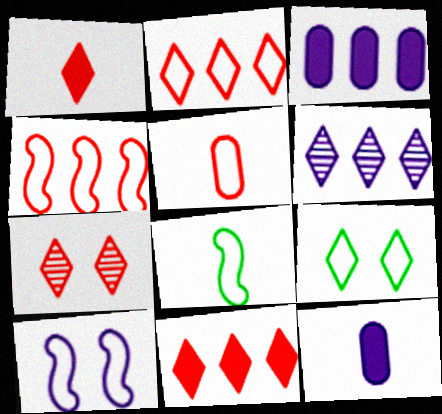[[1, 2, 7], 
[1, 6, 9], 
[3, 7, 8], 
[4, 8, 10], 
[6, 10, 12]]